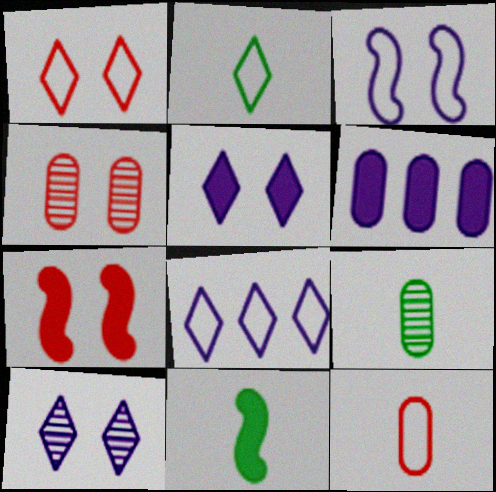[[1, 2, 8], 
[1, 4, 7], 
[2, 9, 11], 
[4, 8, 11], 
[7, 8, 9]]